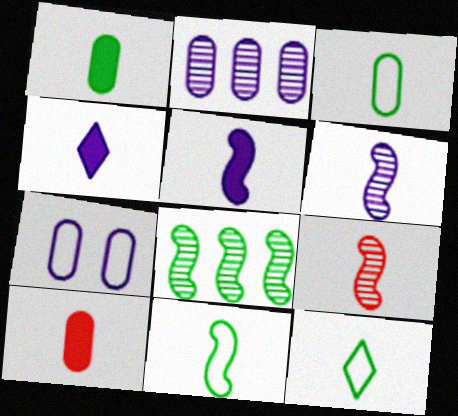[[3, 4, 9], 
[3, 11, 12], 
[5, 9, 11], 
[6, 10, 12]]